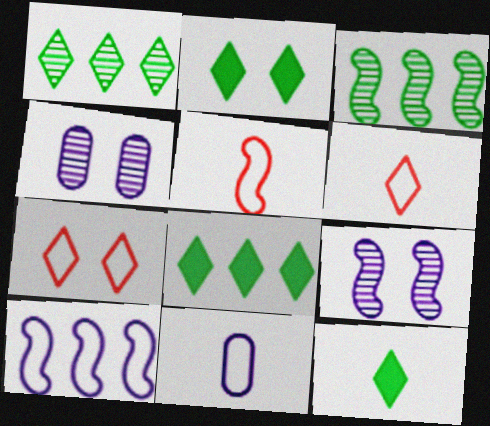[[2, 8, 12], 
[4, 5, 8]]